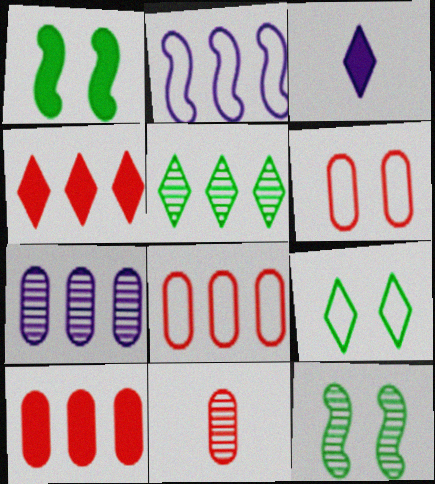[[1, 3, 10], 
[2, 5, 10], 
[3, 8, 12], 
[6, 10, 11]]